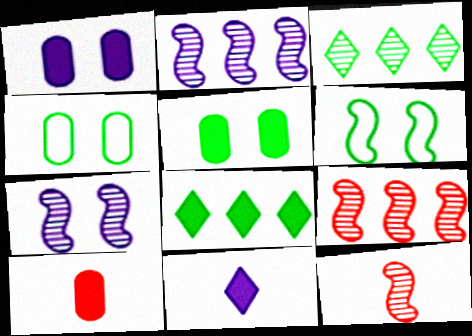[[4, 9, 11]]